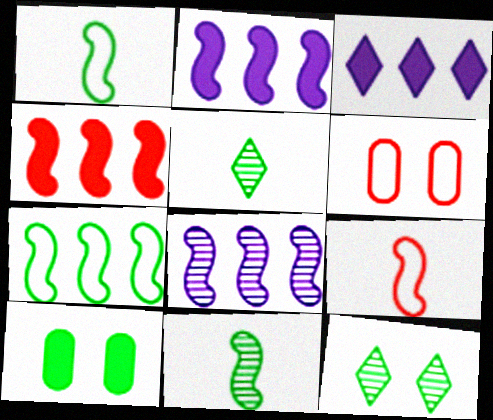[[2, 5, 6], 
[3, 6, 11], 
[4, 7, 8], 
[5, 7, 10]]